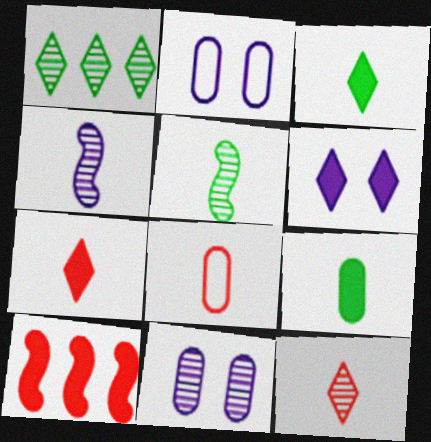[[3, 4, 8], 
[6, 9, 10]]